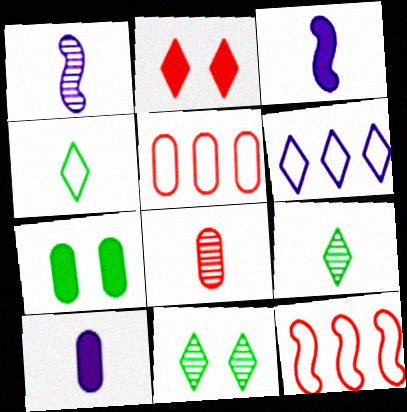[[1, 8, 9], 
[2, 6, 9], 
[2, 8, 12], 
[3, 4, 8], 
[3, 5, 11], 
[10, 11, 12]]